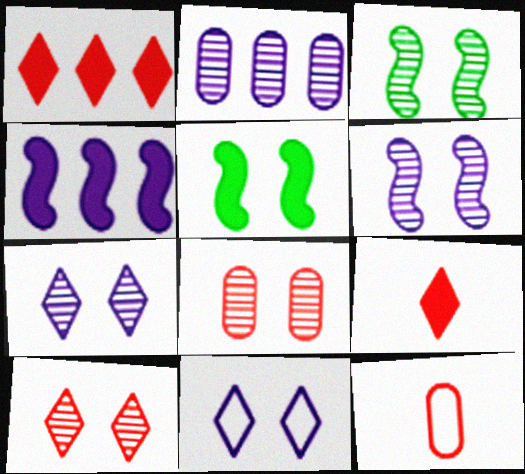[[3, 7, 8], 
[5, 8, 11]]